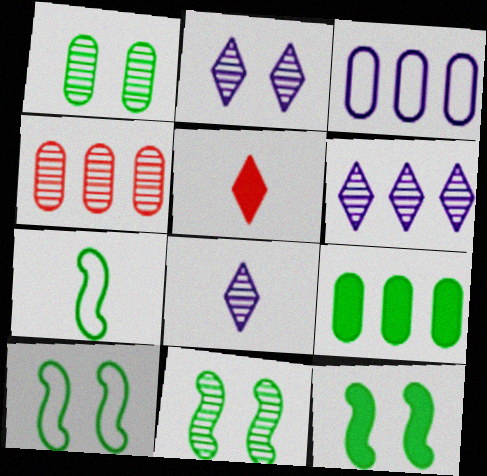[[2, 6, 8], 
[3, 4, 9], 
[3, 5, 11], 
[4, 8, 11], 
[10, 11, 12]]